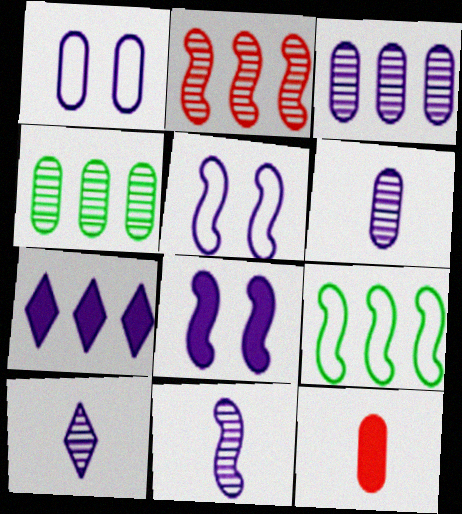[[1, 4, 12], 
[1, 7, 11], 
[5, 6, 7], 
[6, 10, 11]]